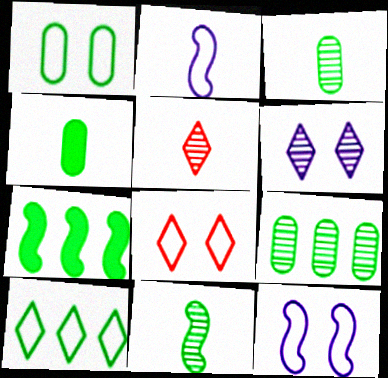[[1, 4, 9], 
[1, 8, 12], 
[2, 4, 5], 
[7, 9, 10]]